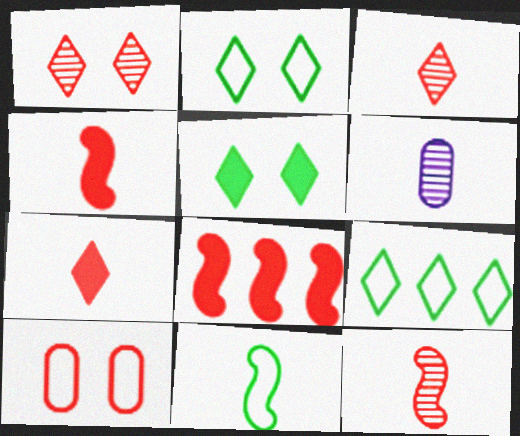[[2, 6, 8], 
[3, 8, 10], 
[6, 7, 11]]